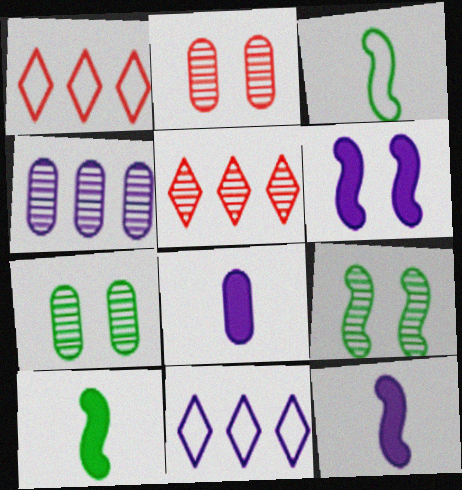[[1, 7, 12], 
[1, 8, 9], 
[2, 10, 11]]